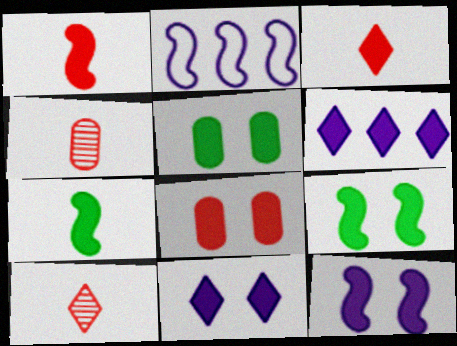[[1, 5, 6], 
[2, 5, 10], 
[6, 7, 8], 
[8, 9, 11]]